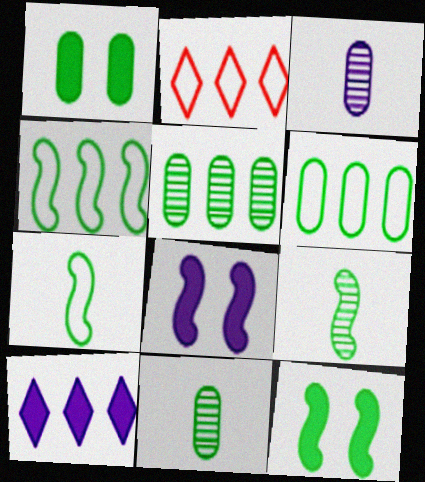[[1, 6, 11], 
[2, 3, 12], 
[2, 8, 11], 
[4, 9, 12]]